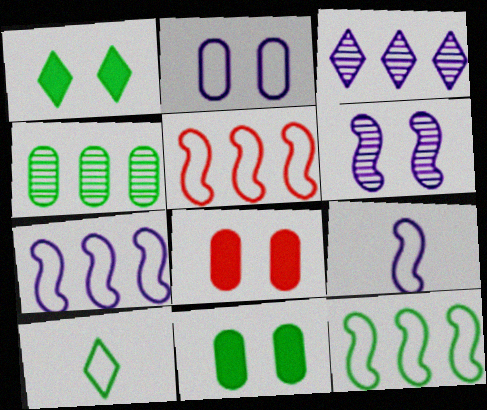[[2, 5, 10], 
[5, 7, 12]]